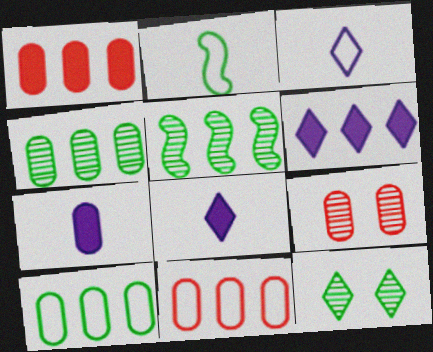[[2, 6, 9], 
[5, 6, 11], 
[7, 9, 10]]